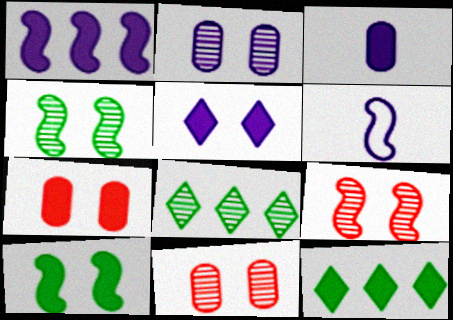[[1, 3, 5], 
[5, 7, 10], 
[6, 7, 8], 
[6, 11, 12]]